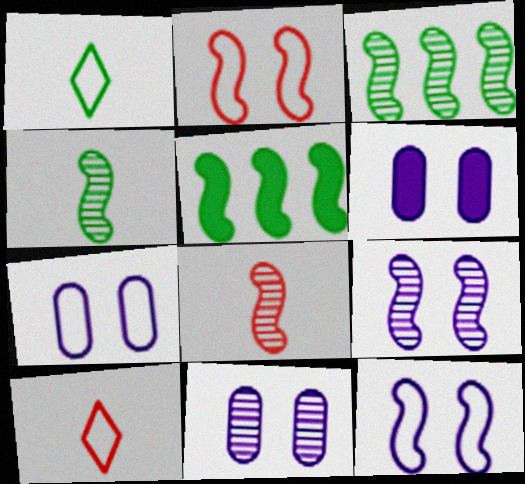[[3, 6, 10], 
[3, 8, 9], 
[5, 8, 12], 
[5, 10, 11], 
[6, 7, 11]]